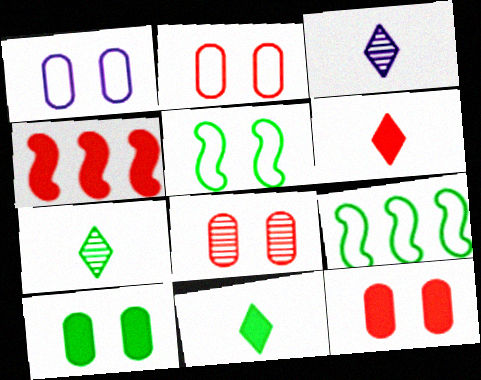[[1, 4, 7], 
[1, 8, 10], 
[2, 8, 12], 
[3, 9, 12], 
[4, 6, 12], 
[7, 9, 10]]